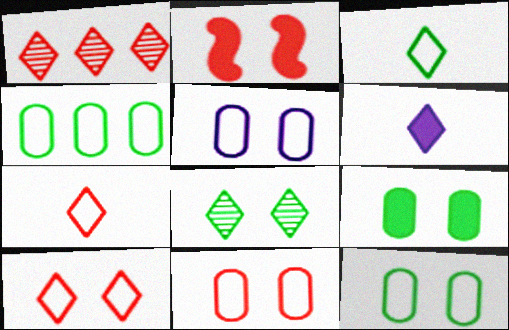[[2, 5, 8], 
[5, 11, 12]]